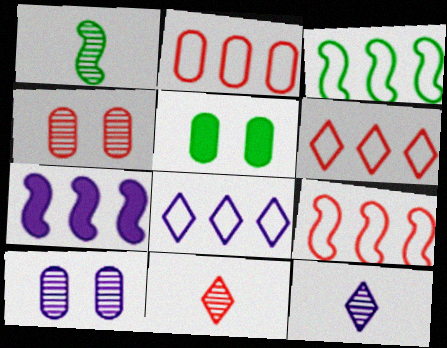[[2, 3, 8], 
[2, 6, 9], 
[5, 9, 12]]